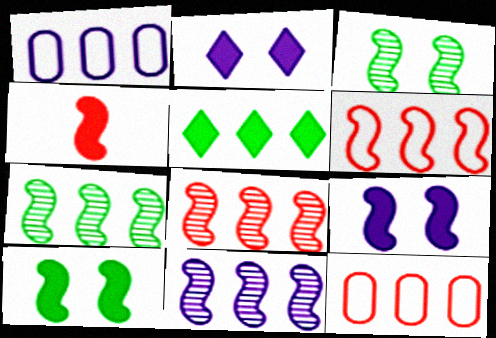[[1, 5, 8], 
[5, 11, 12], 
[7, 8, 11]]